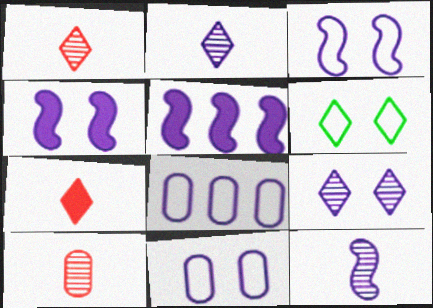[[2, 4, 8], 
[2, 5, 11], 
[3, 5, 12], 
[4, 9, 11], 
[5, 6, 10]]